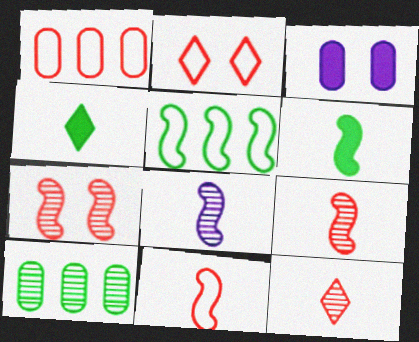[[1, 2, 11], 
[3, 5, 12], 
[6, 8, 11]]